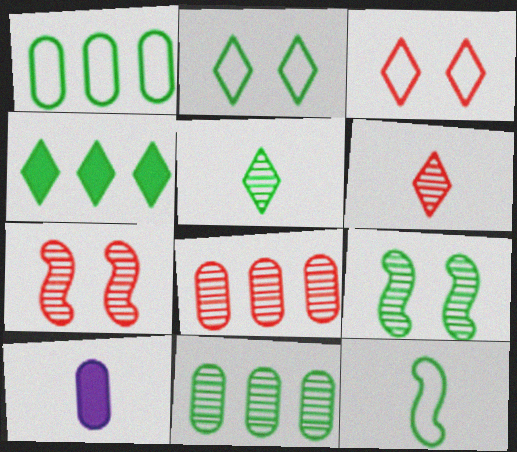[[1, 2, 12], 
[2, 4, 5], 
[5, 9, 11], 
[6, 7, 8], 
[6, 10, 12]]